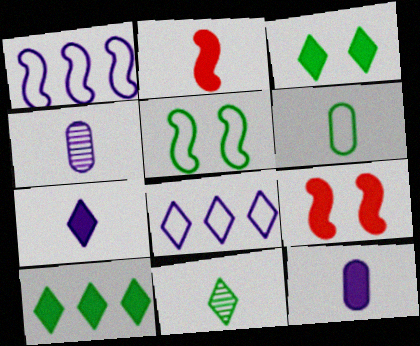[[9, 10, 12]]